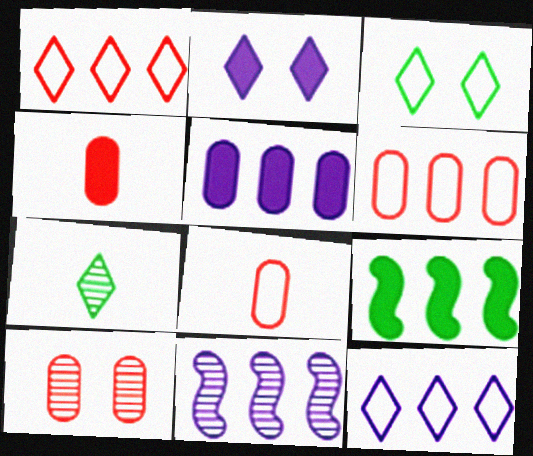[[1, 2, 7], 
[2, 4, 9], 
[3, 4, 11], 
[4, 6, 10], 
[5, 11, 12], 
[7, 10, 11]]